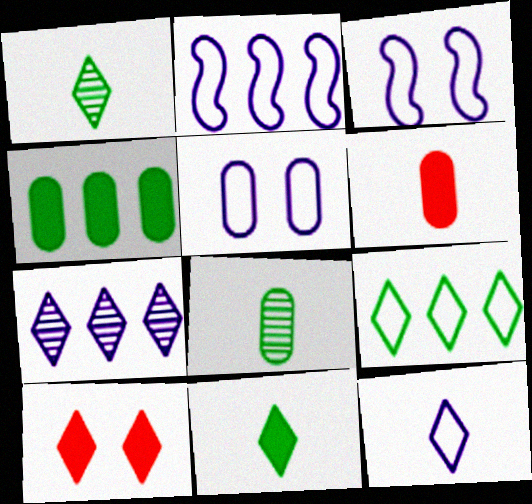[[2, 5, 12], 
[2, 8, 10]]